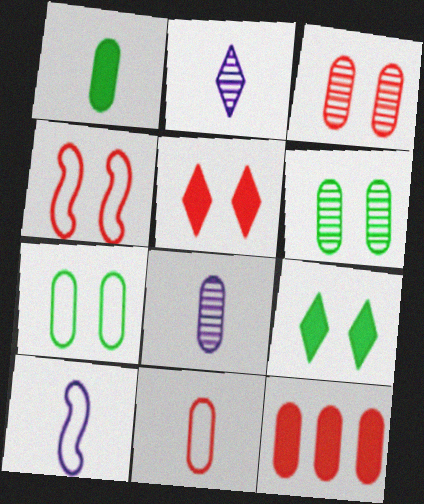[[1, 8, 11], 
[3, 4, 5], 
[3, 11, 12], 
[7, 8, 12]]